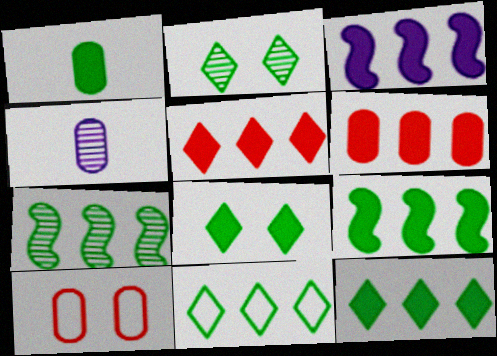[[1, 8, 9], 
[3, 6, 12]]